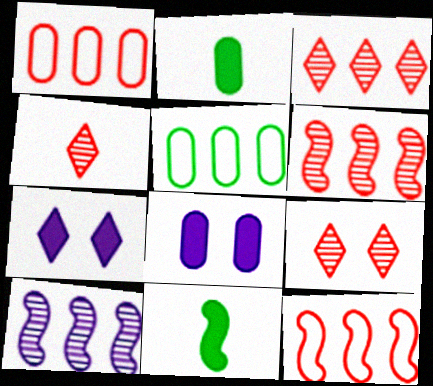[[3, 4, 9]]